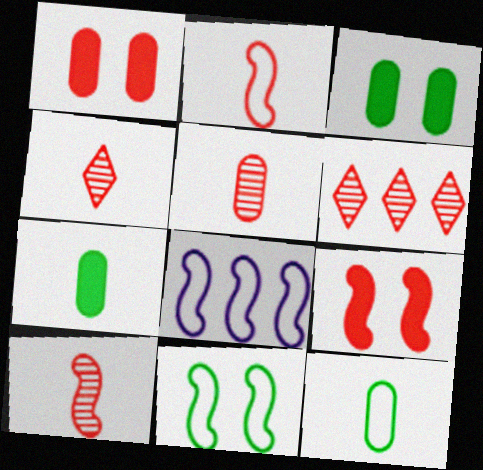[[1, 2, 6], 
[2, 8, 11], 
[3, 4, 8], 
[4, 5, 10]]